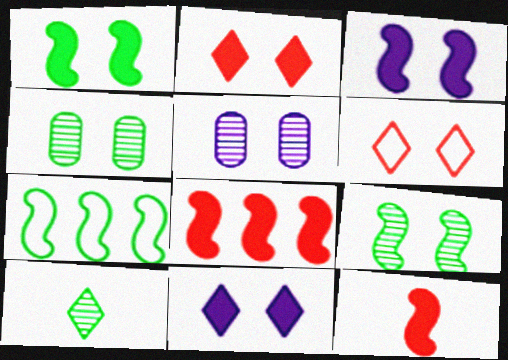[[1, 5, 6], 
[3, 4, 6]]